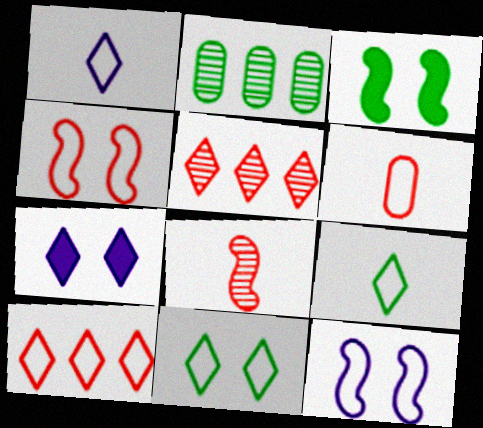[[1, 10, 11], 
[2, 3, 9], 
[4, 6, 10], 
[5, 7, 9]]